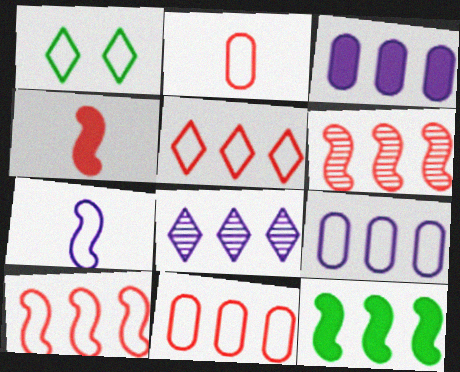[[1, 7, 11], 
[5, 10, 11], 
[8, 11, 12]]